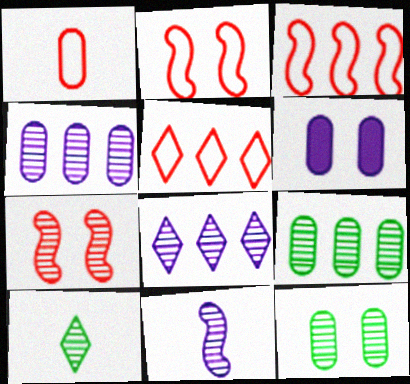[[1, 2, 5], 
[1, 6, 9], 
[3, 6, 10], 
[4, 7, 10]]